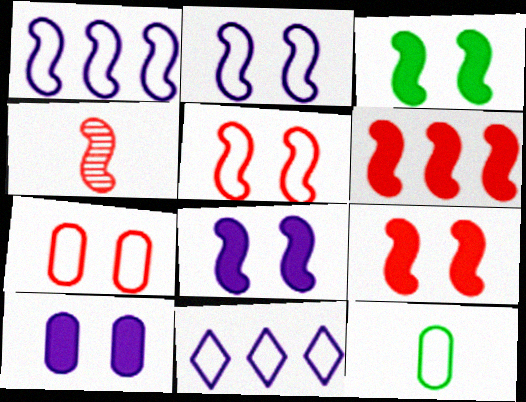[[1, 3, 4], 
[3, 8, 9], 
[4, 5, 6], 
[5, 11, 12]]